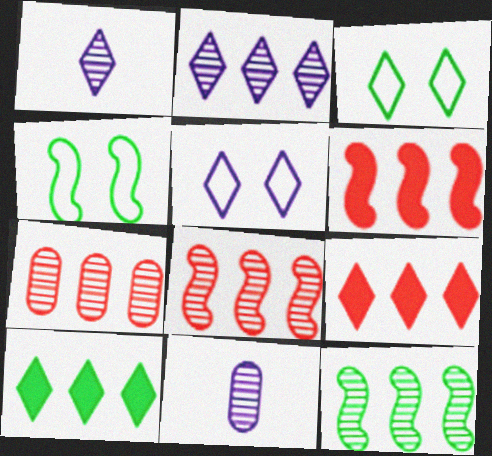[[1, 3, 9], 
[2, 7, 12], 
[3, 6, 11], 
[4, 9, 11]]